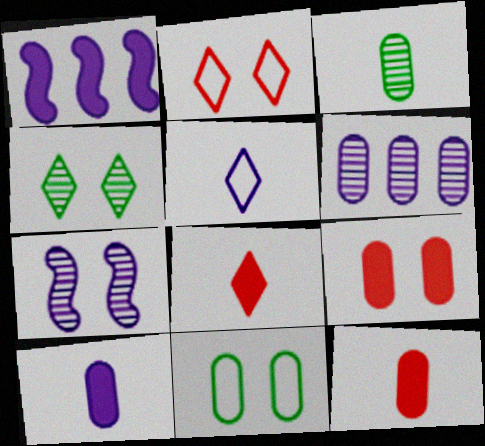[[1, 2, 3], 
[6, 11, 12]]